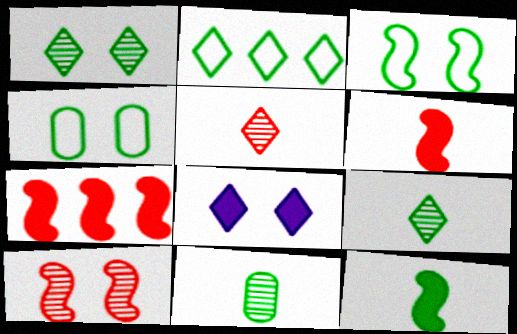[[2, 5, 8], 
[4, 8, 10]]